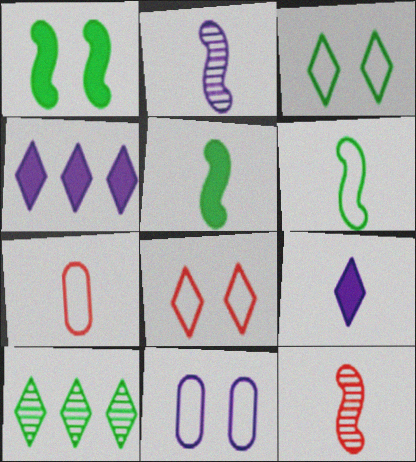[[2, 4, 11], 
[8, 9, 10]]